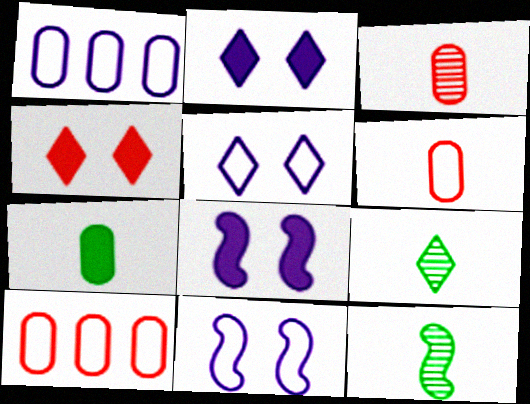[[1, 4, 12], 
[2, 10, 12], 
[8, 9, 10]]